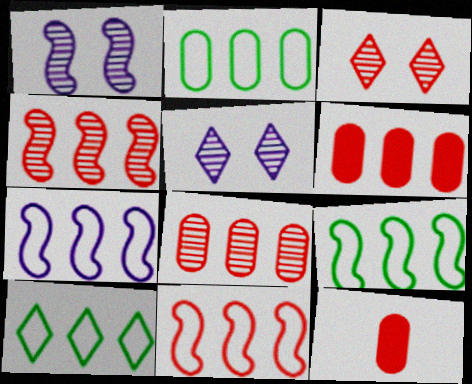[[1, 10, 12], 
[2, 9, 10], 
[3, 11, 12], 
[5, 9, 12], 
[7, 9, 11]]